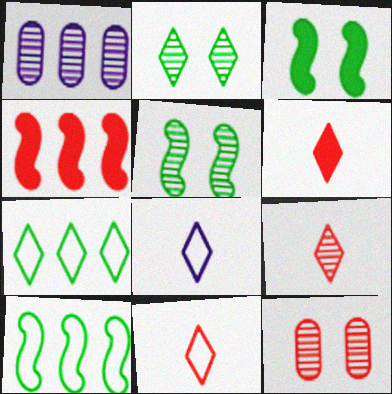[[1, 3, 11], 
[1, 4, 7], 
[1, 5, 9], 
[4, 11, 12], 
[6, 9, 11]]